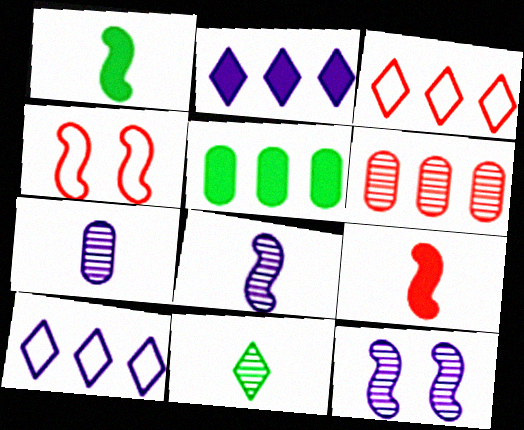[[6, 11, 12]]